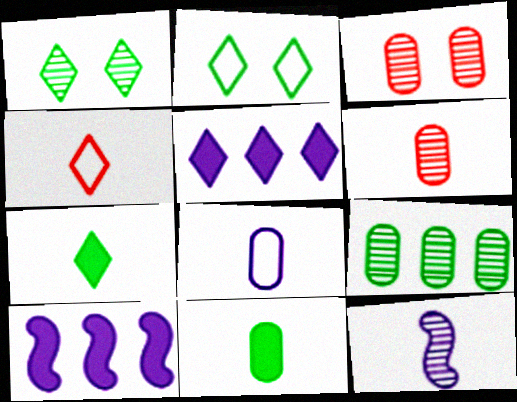[[1, 4, 5], 
[2, 6, 10], 
[4, 11, 12], 
[6, 8, 11]]